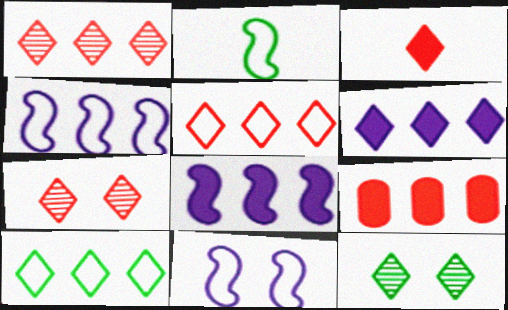[[1, 6, 10], 
[3, 5, 7]]